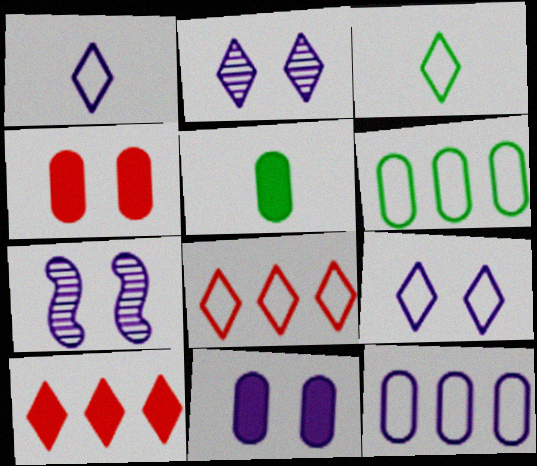[[2, 3, 10], 
[3, 8, 9], 
[5, 7, 8], 
[7, 9, 11]]